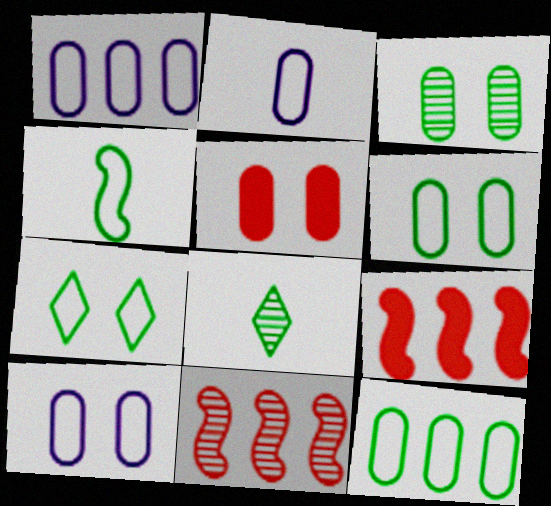[[1, 2, 10], 
[3, 5, 10], 
[4, 7, 12], 
[8, 9, 10]]